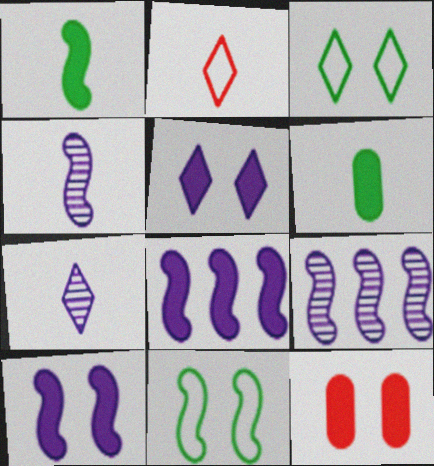[[2, 4, 6]]